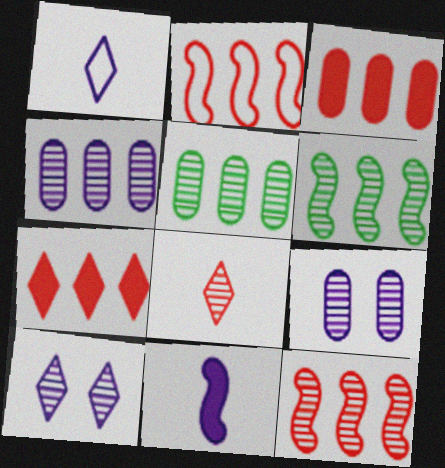[[6, 8, 9]]